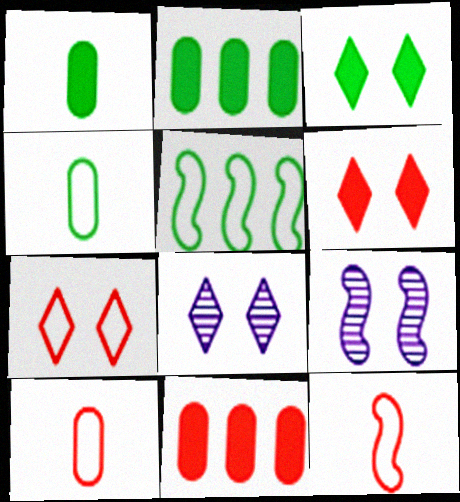[[2, 8, 12], 
[3, 7, 8]]